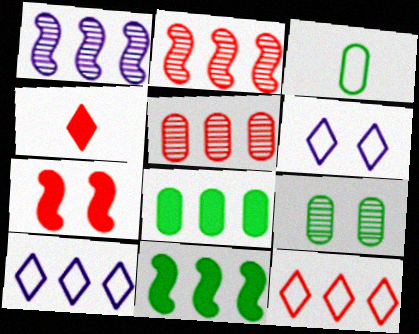[[1, 8, 12], 
[2, 8, 10], 
[3, 8, 9], 
[5, 10, 11], 
[6, 7, 9]]